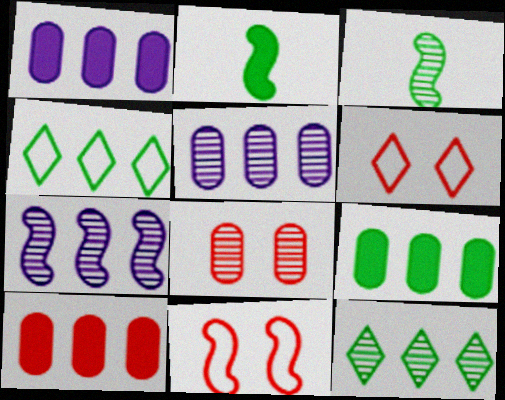[[1, 3, 6], 
[1, 9, 10], 
[2, 5, 6], 
[2, 7, 11], 
[4, 7, 10]]